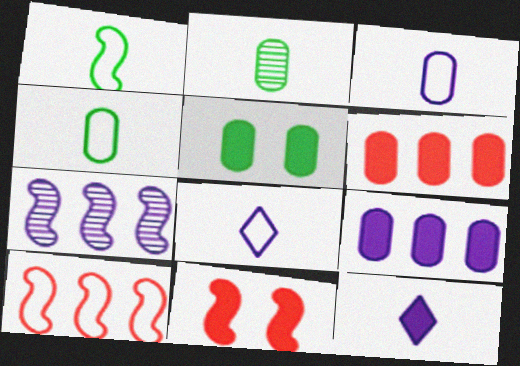[[1, 7, 11]]